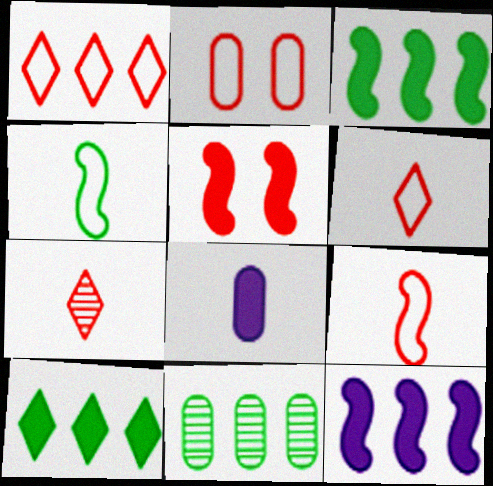[[1, 2, 9], 
[1, 11, 12], 
[2, 8, 11], 
[4, 7, 8], 
[5, 8, 10]]